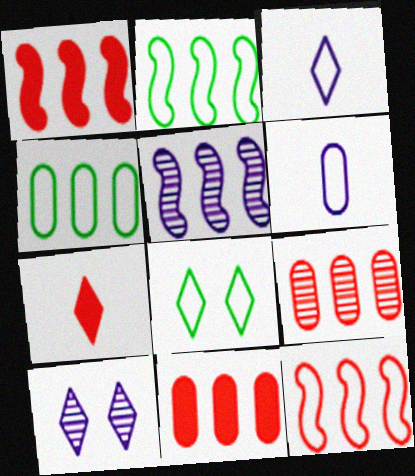[[1, 2, 5], 
[6, 8, 12]]